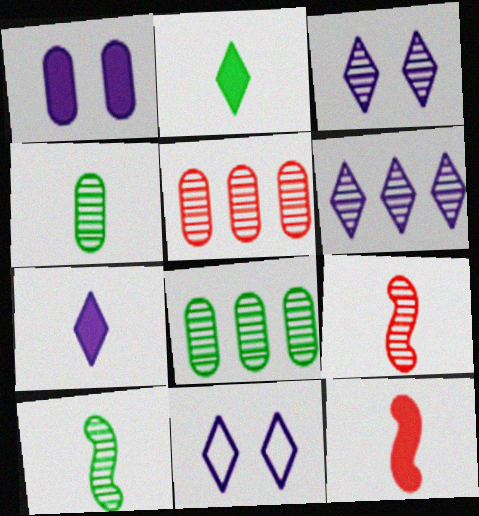[[3, 5, 10], 
[3, 8, 9], 
[6, 7, 11], 
[8, 11, 12]]